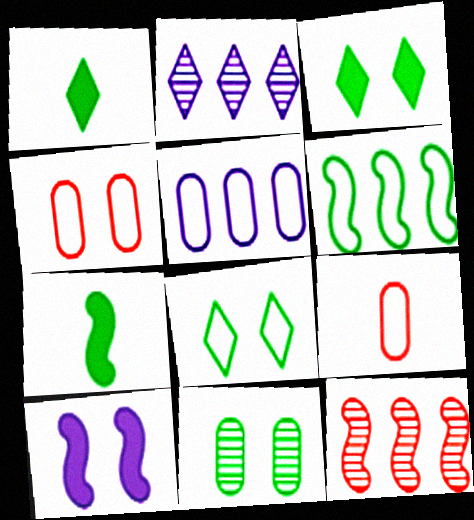[[1, 6, 11], 
[2, 4, 7]]